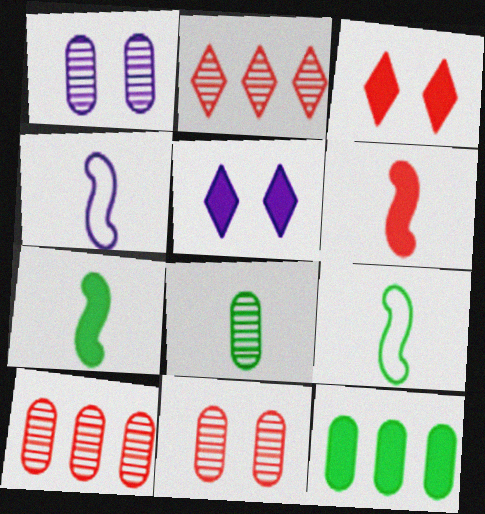[[1, 8, 10], 
[5, 6, 12], 
[5, 9, 10]]